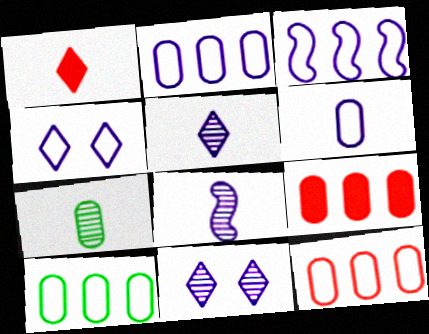[[2, 10, 12], 
[3, 4, 6]]